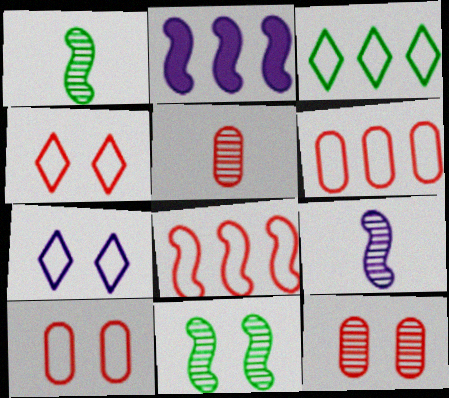[]